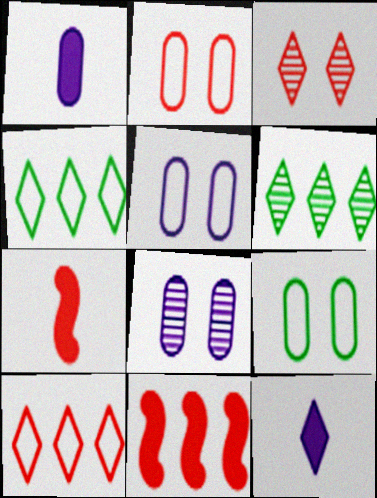[[2, 5, 9], 
[3, 4, 12], 
[4, 7, 8], 
[5, 6, 7]]